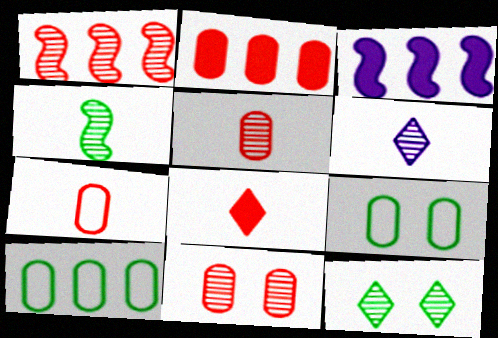[[2, 7, 11], 
[3, 7, 12], 
[4, 5, 6]]